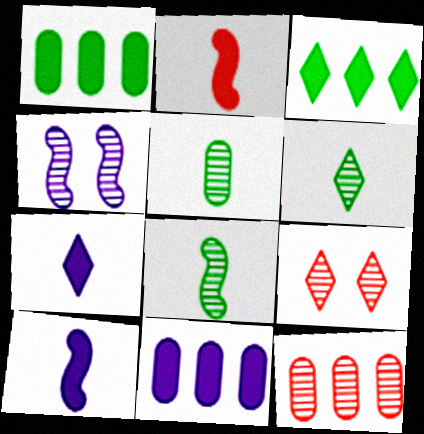[[4, 6, 12], 
[5, 6, 8]]